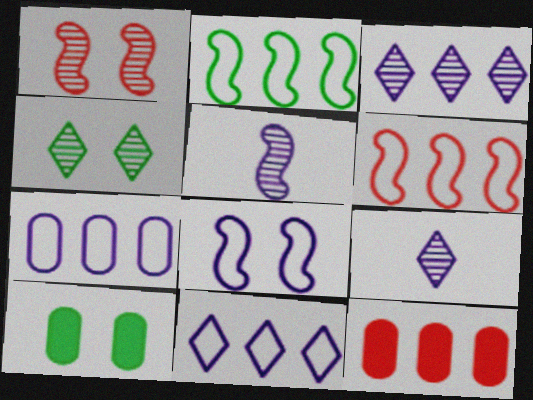[[2, 3, 12], 
[6, 9, 10]]